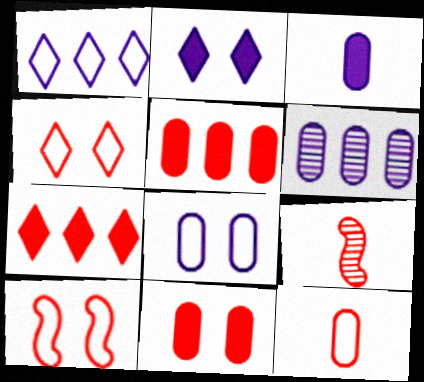[[3, 6, 8], 
[4, 5, 9]]